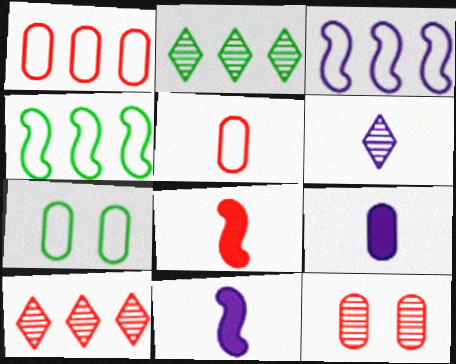[[7, 10, 11]]